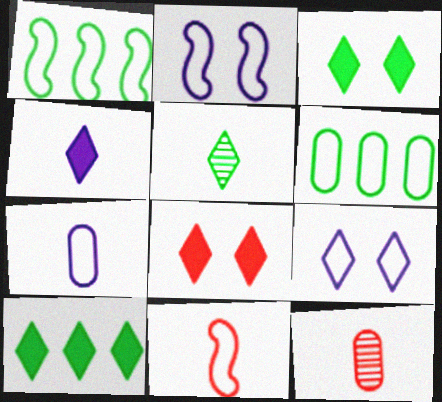[[1, 2, 11], 
[2, 10, 12], 
[4, 8, 10], 
[6, 9, 11]]